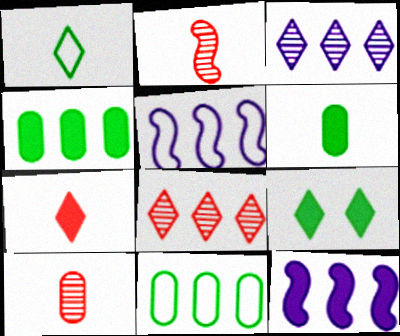[[4, 5, 8], 
[5, 9, 10], 
[8, 11, 12]]